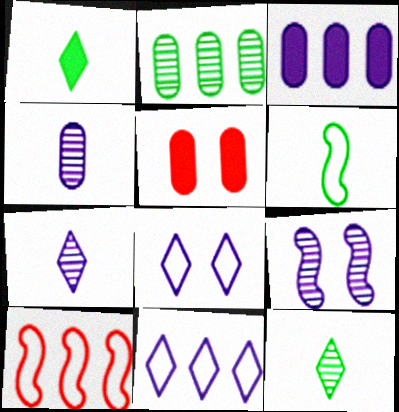[]